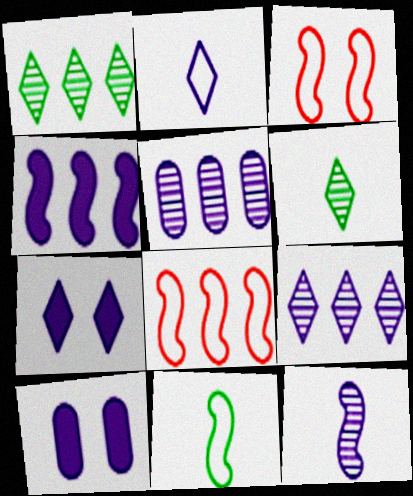[[2, 7, 9], 
[6, 8, 10]]